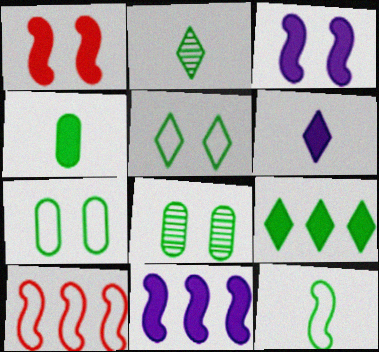[[2, 4, 12], 
[2, 5, 9], 
[6, 8, 10], 
[8, 9, 12]]